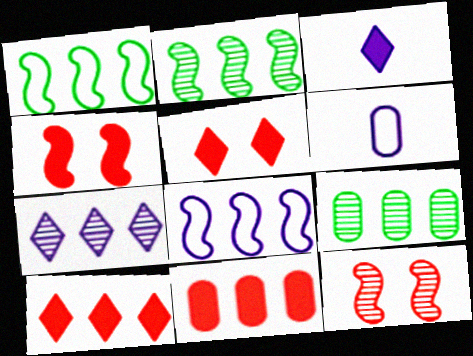[[1, 7, 11], 
[2, 5, 6], 
[8, 9, 10]]